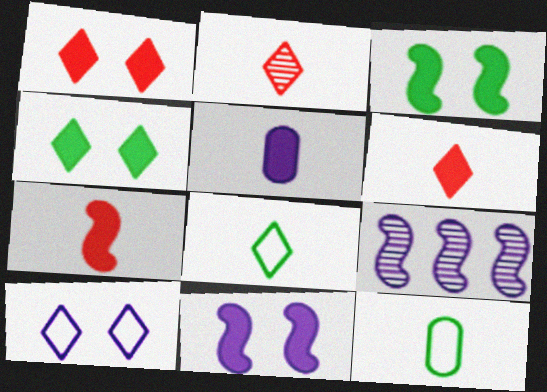[[1, 9, 12], 
[5, 9, 10]]